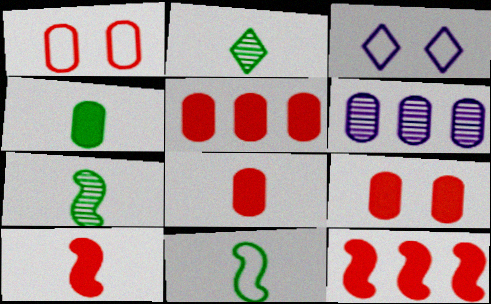[[1, 4, 6], 
[2, 4, 11], 
[3, 5, 7], 
[5, 8, 9]]